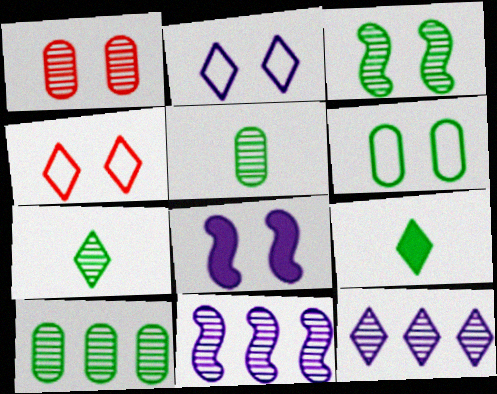[[1, 7, 11], 
[3, 7, 10], 
[4, 9, 12]]